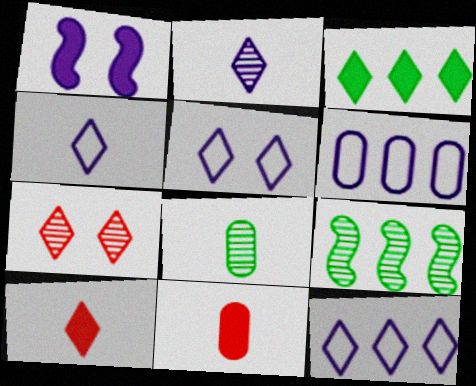[[1, 2, 6], 
[1, 3, 11], 
[3, 4, 7], 
[4, 5, 12], 
[5, 9, 11]]